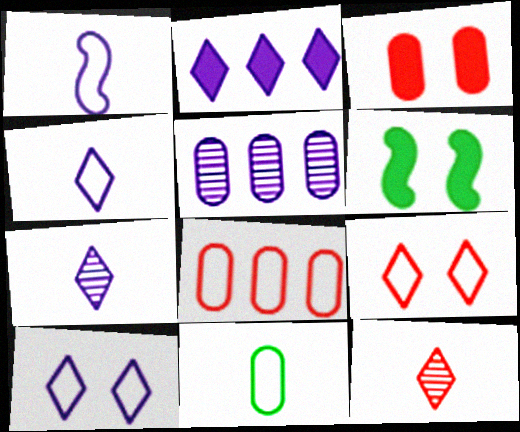[[2, 7, 10], 
[3, 5, 11], 
[6, 7, 8]]